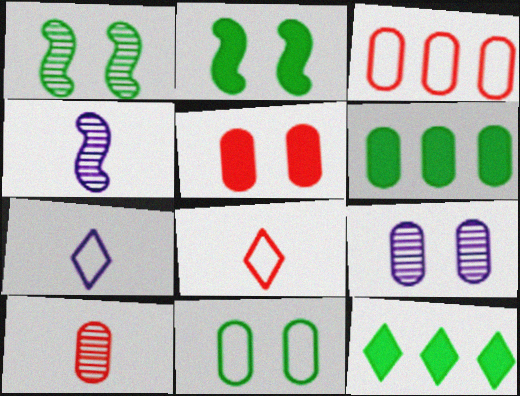[[3, 5, 10], 
[5, 9, 11]]